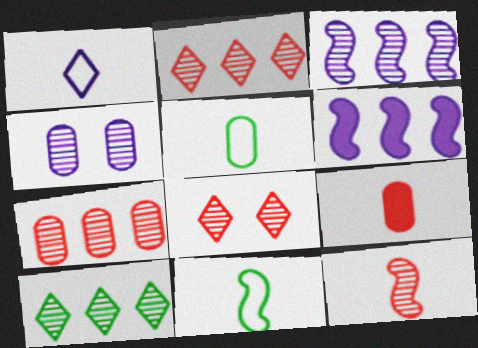[[1, 4, 6], 
[3, 7, 10], 
[4, 10, 12], 
[5, 6, 8], 
[7, 8, 12]]